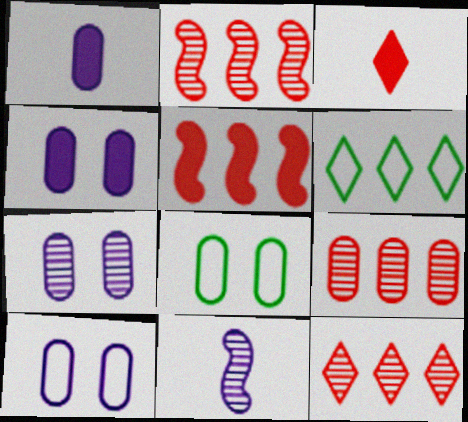[[1, 8, 9], 
[2, 9, 12], 
[4, 7, 10]]